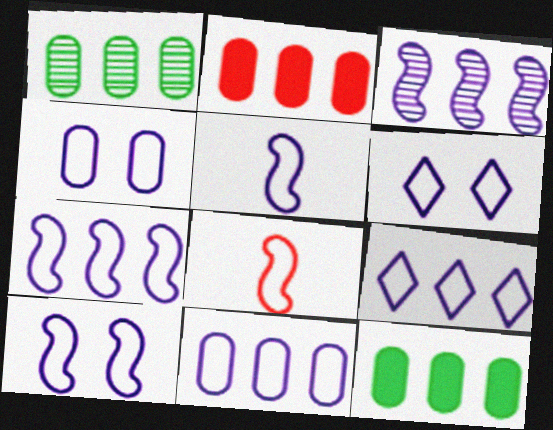[[1, 2, 11], 
[4, 5, 9], 
[4, 6, 10], 
[5, 6, 11], 
[5, 7, 10], 
[7, 9, 11]]